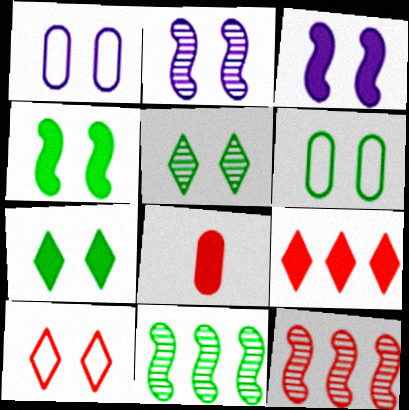[[4, 5, 6], 
[8, 10, 12]]